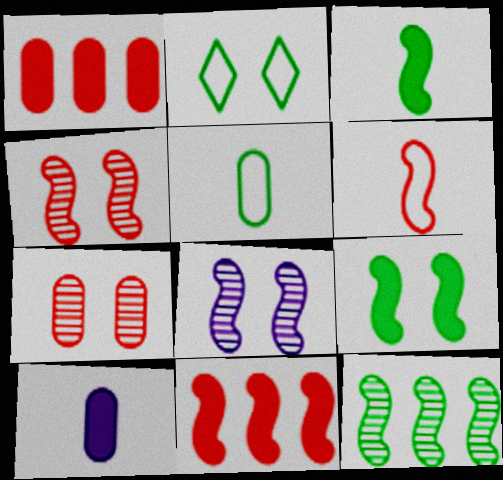[[4, 6, 11]]